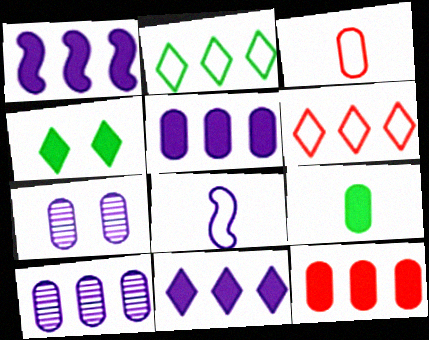[[1, 5, 11], 
[7, 8, 11]]